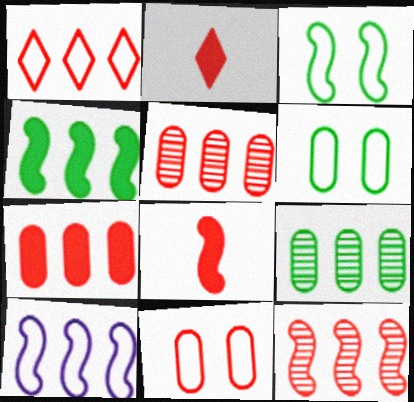[[1, 7, 12], 
[2, 11, 12], 
[4, 10, 12]]